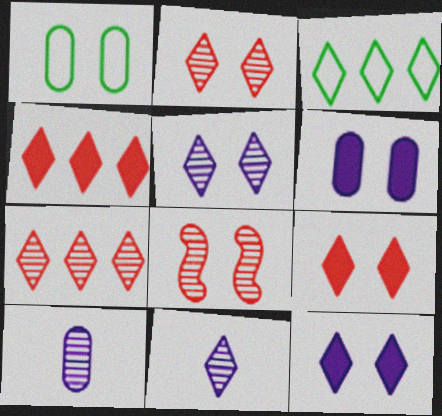[[1, 8, 12], 
[3, 9, 11]]